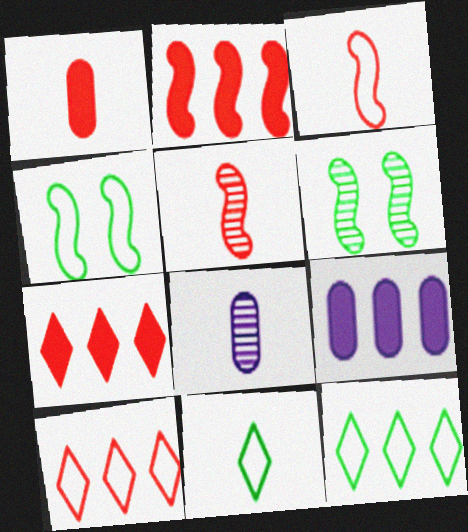[[4, 7, 8]]